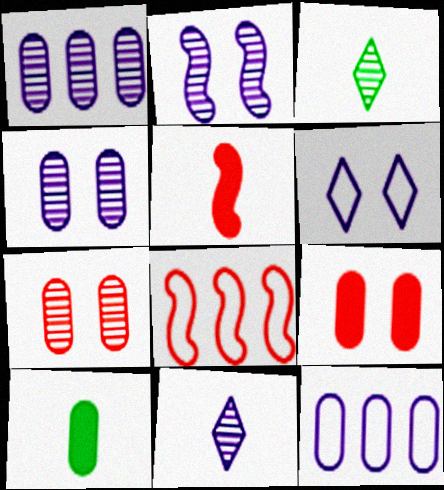[[1, 2, 11], 
[7, 10, 12]]